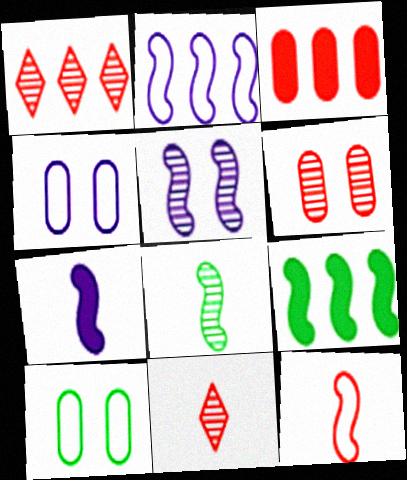[[1, 7, 10], 
[2, 5, 7], 
[4, 9, 11], 
[5, 9, 12], 
[7, 8, 12]]